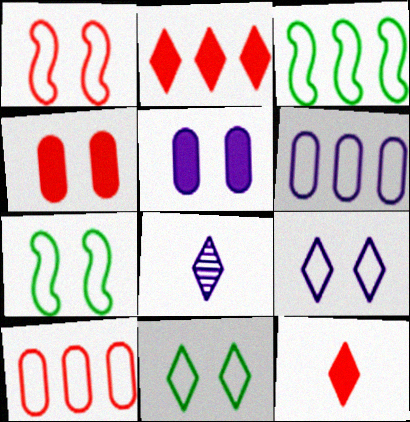[[2, 8, 11], 
[3, 4, 8]]